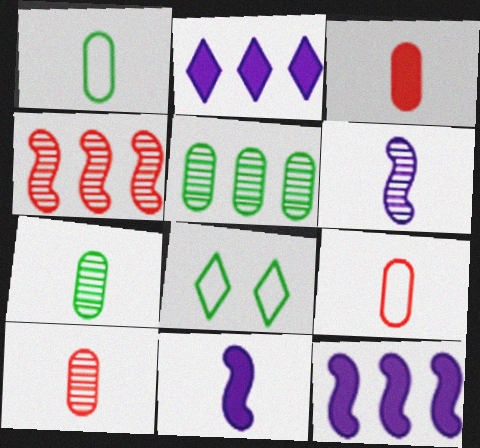[[3, 9, 10], 
[8, 10, 12]]